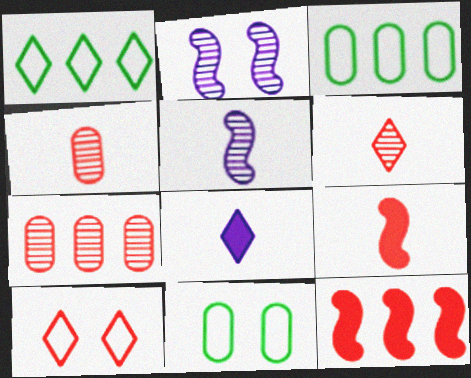[[4, 10, 12], 
[7, 9, 10]]